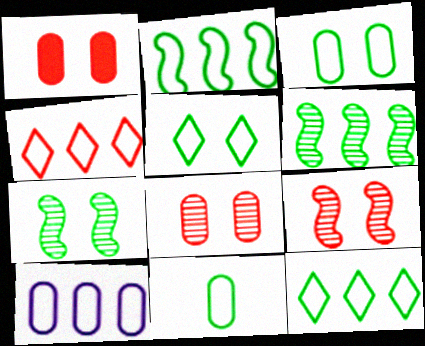[[2, 4, 10], 
[2, 5, 11]]